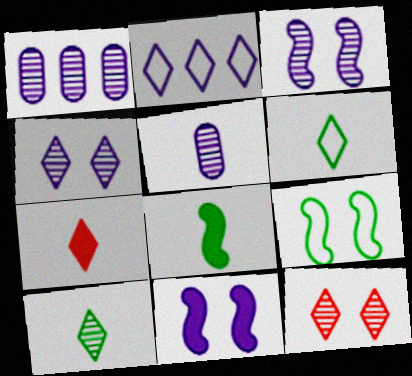[[1, 7, 9], 
[2, 5, 11]]